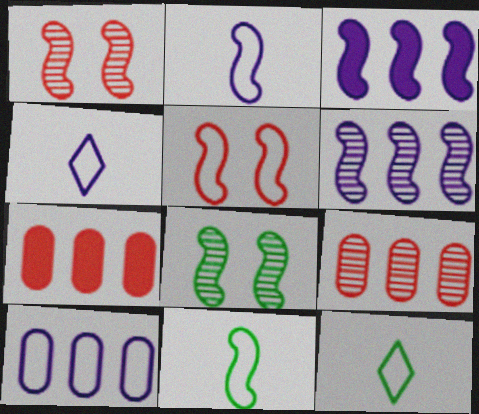[[1, 3, 11], 
[4, 7, 8], 
[5, 10, 12]]